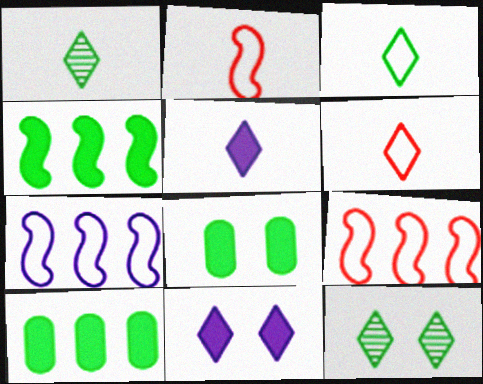[[1, 5, 6]]